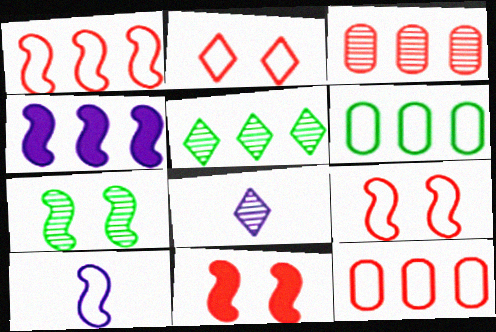[[2, 6, 10], 
[3, 7, 8], 
[4, 5, 12], 
[6, 8, 11]]